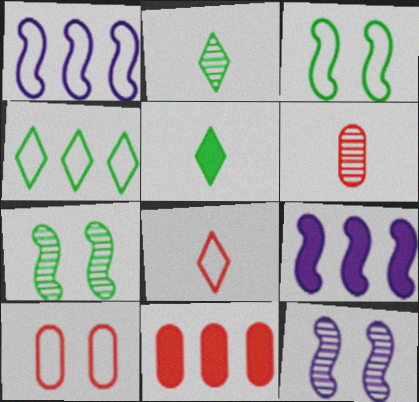[[2, 9, 10], 
[6, 10, 11]]